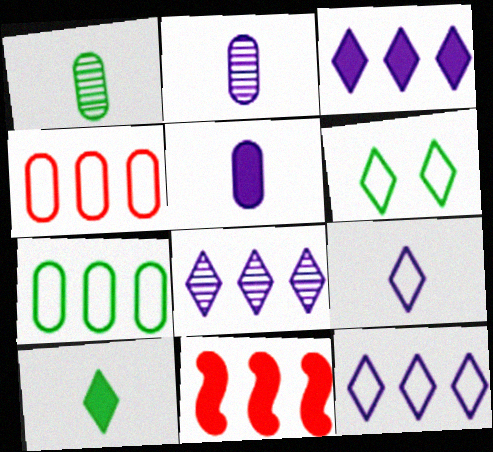[[2, 6, 11], 
[3, 8, 12], 
[7, 8, 11]]